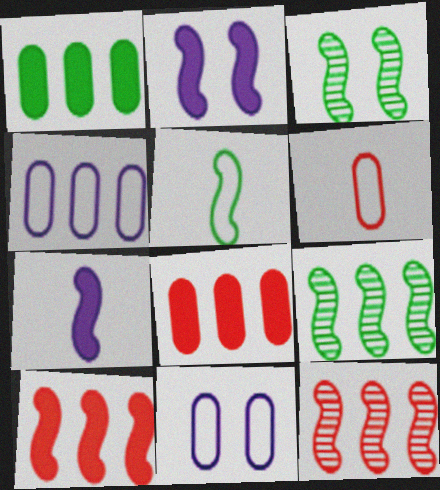[[2, 5, 12]]